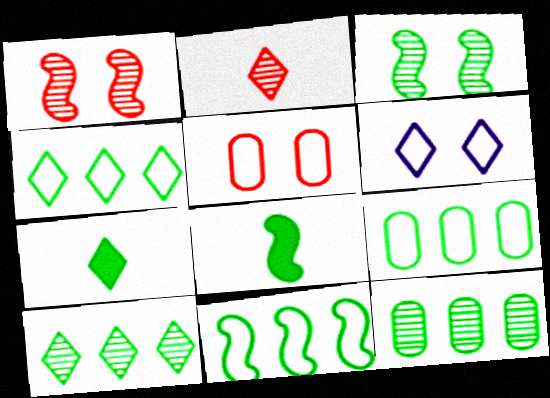[[3, 7, 9], 
[3, 8, 11], 
[4, 9, 11]]